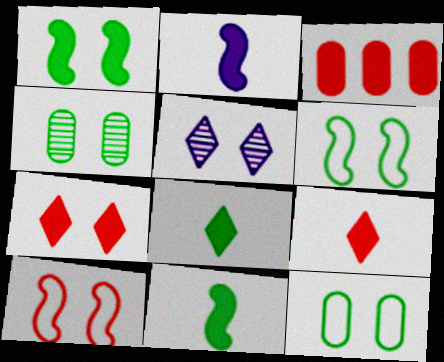[]